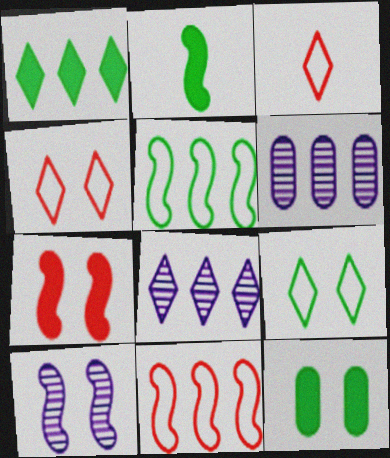[[1, 2, 12], 
[1, 6, 11], 
[2, 4, 6], 
[2, 10, 11], 
[4, 10, 12]]